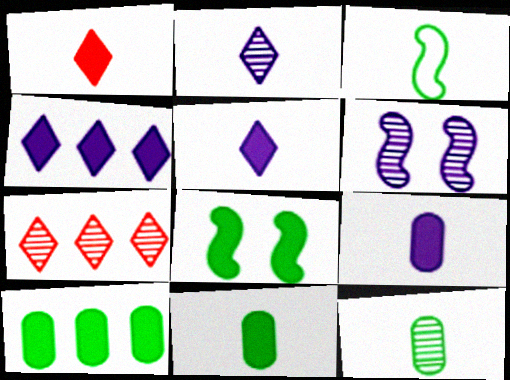[[6, 7, 12]]